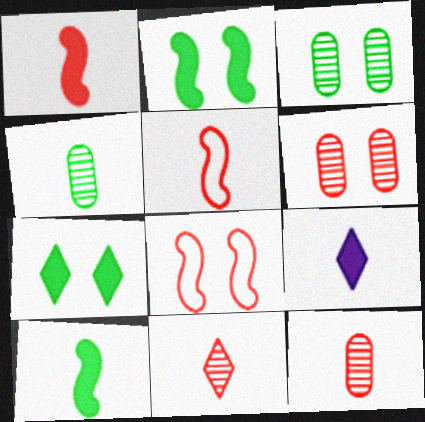[[4, 5, 9]]